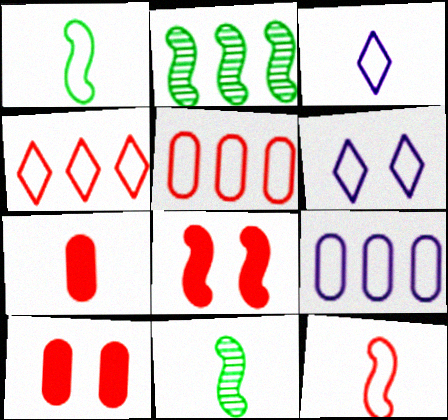[[1, 5, 6], 
[2, 3, 10], 
[2, 6, 7], 
[3, 7, 11]]